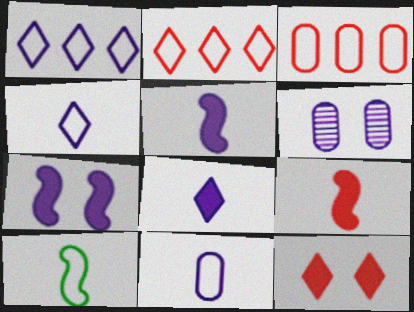[[1, 5, 6]]